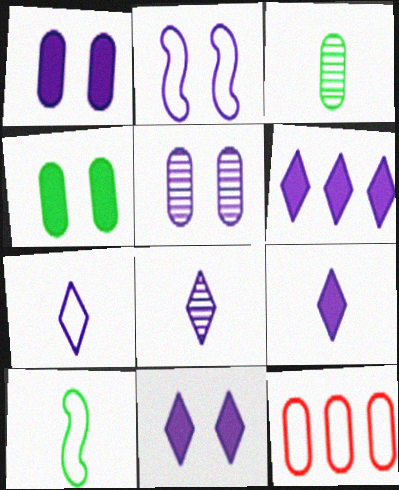[[1, 3, 12], 
[2, 5, 11], 
[6, 9, 11], 
[7, 8, 9]]